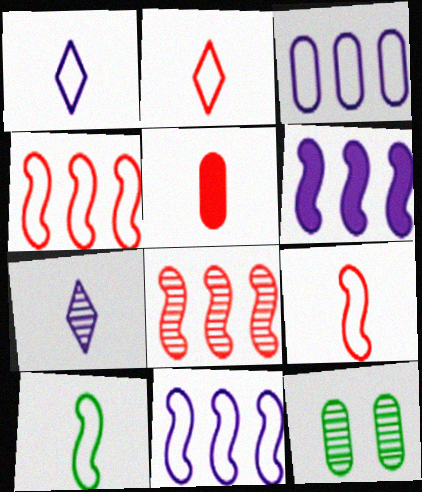[[2, 6, 12], 
[3, 5, 12], 
[5, 7, 10], 
[7, 8, 12]]